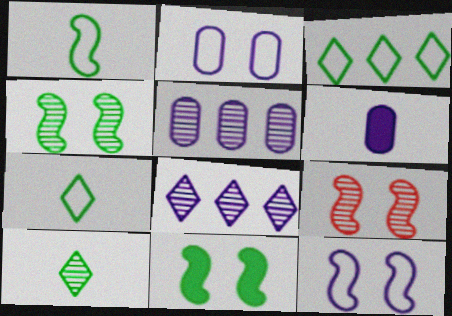[[2, 5, 6], 
[3, 6, 9], 
[5, 9, 10], 
[6, 8, 12], 
[9, 11, 12]]